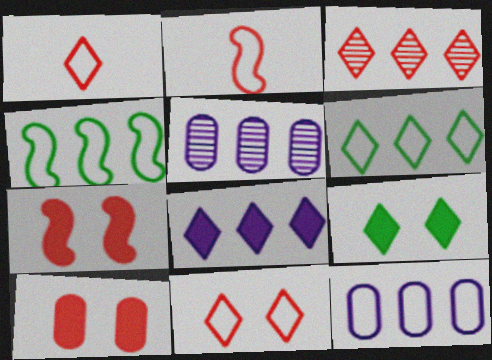[[2, 3, 10], 
[2, 5, 9], 
[3, 6, 8]]